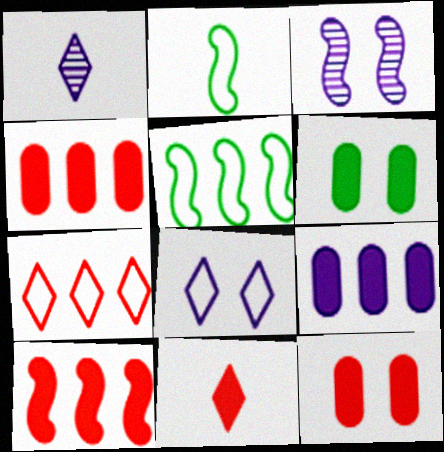[[1, 5, 12], 
[2, 3, 10], 
[10, 11, 12]]